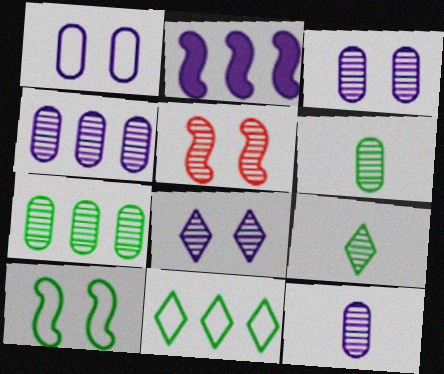[[3, 4, 12], 
[4, 5, 9]]